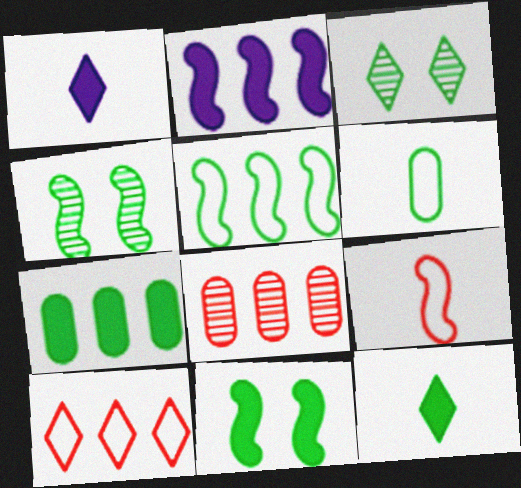[[1, 3, 10], 
[2, 4, 9], 
[7, 11, 12]]